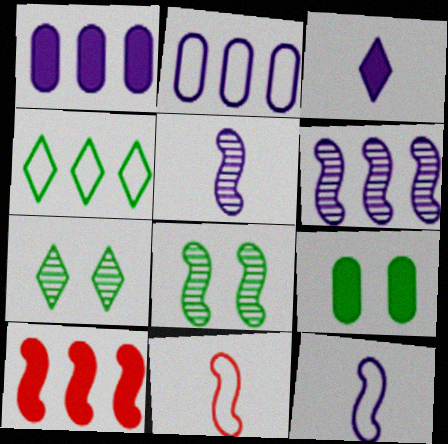[[1, 7, 11], 
[3, 9, 10], 
[8, 10, 12]]